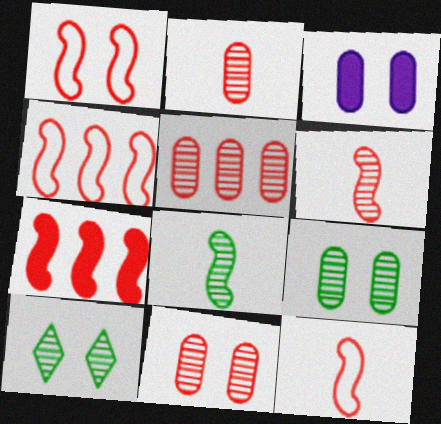[[1, 3, 10], 
[1, 4, 12], 
[1, 6, 7], 
[2, 5, 11]]